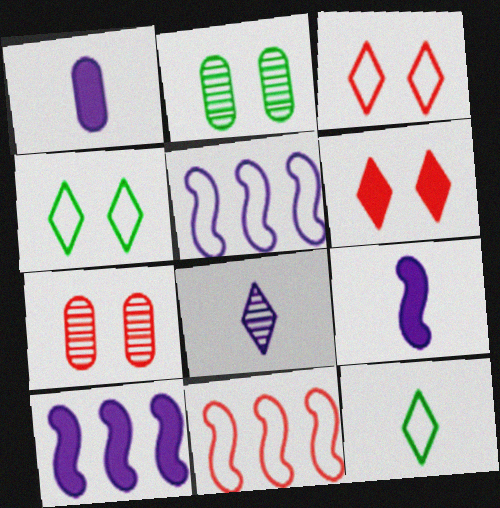[[7, 10, 12]]